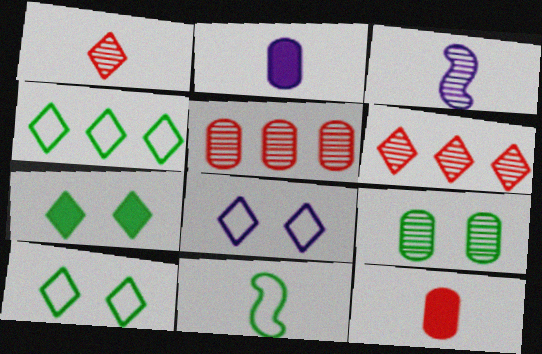[[1, 2, 11], 
[3, 6, 9]]